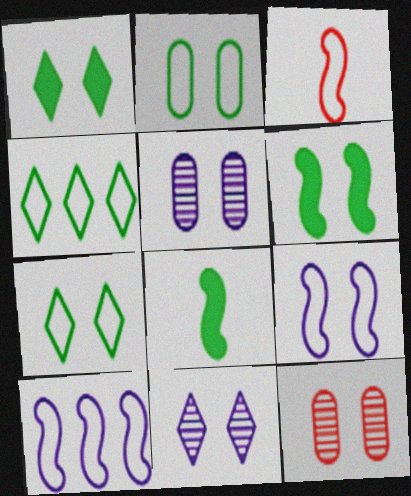[[1, 9, 12]]